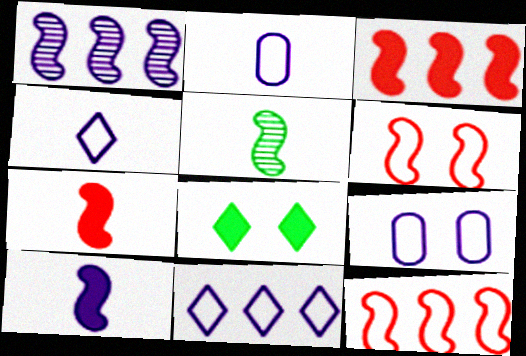[]